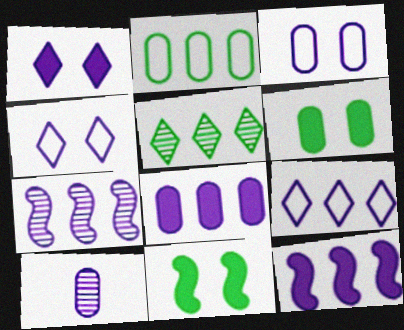[[3, 8, 10], 
[4, 10, 12], 
[7, 8, 9]]